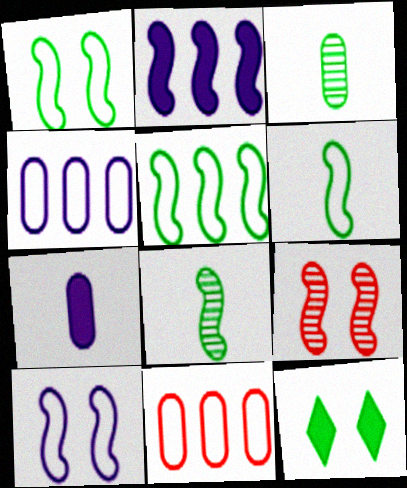[[1, 5, 6], 
[2, 6, 9], 
[3, 5, 12]]